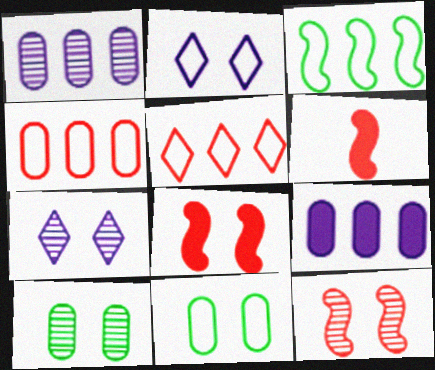[[2, 8, 10], 
[7, 8, 11], 
[7, 10, 12]]